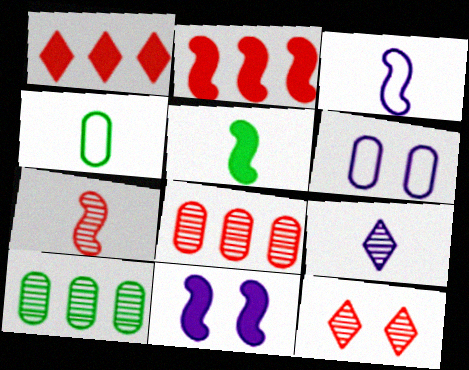[[2, 5, 11], 
[3, 5, 7], 
[7, 8, 12]]